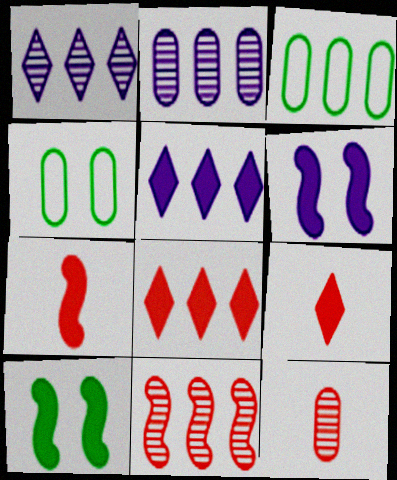[[1, 4, 7], 
[3, 5, 11]]